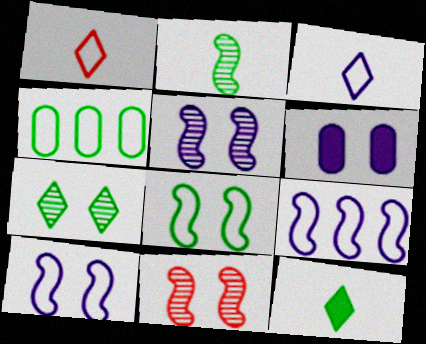[[1, 4, 10]]